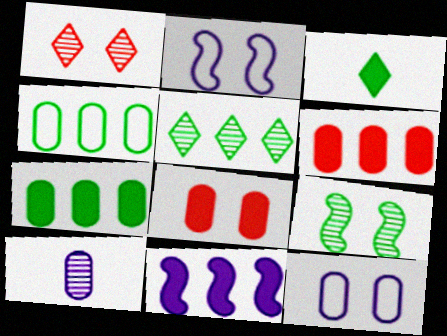[[3, 4, 9], 
[3, 8, 11], 
[4, 8, 10]]